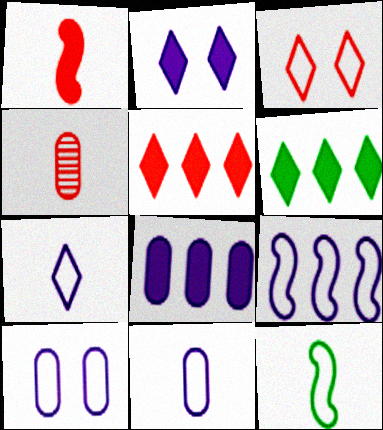[[7, 9, 10]]